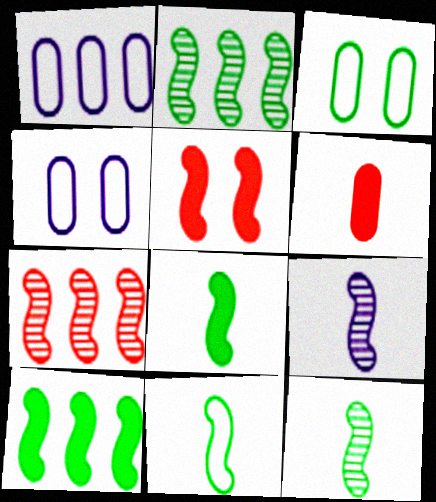[[8, 11, 12]]